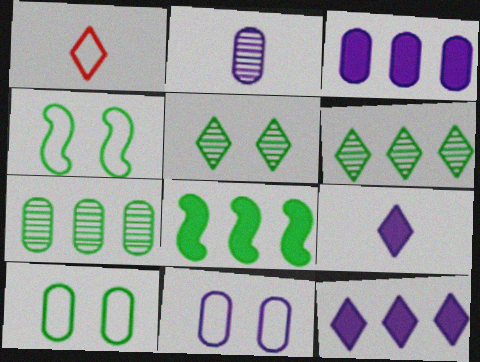[[1, 5, 12], 
[2, 3, 11]]